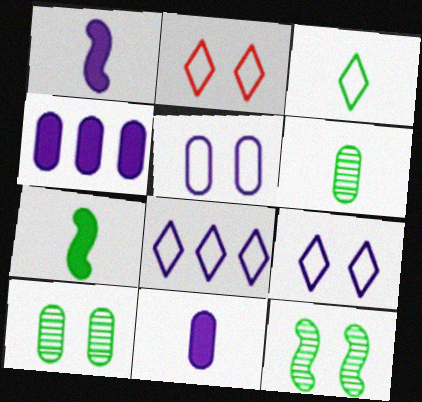[[2, 3, 8], 
[3, 6, 7]]